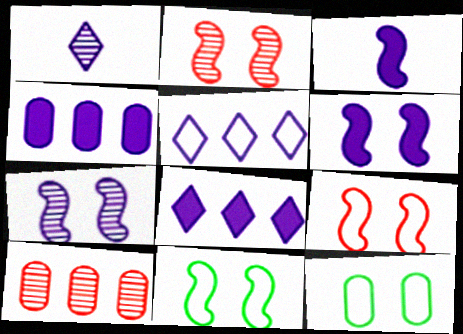[[2, 6, 11]]